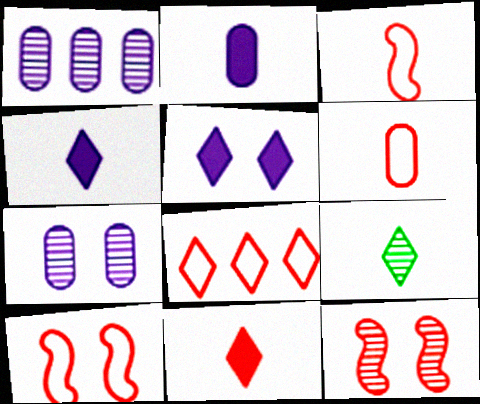[[1, 9, 12], 
[2, 3, 9], 
[5, 8, 9], 
[6, 8, 10]]